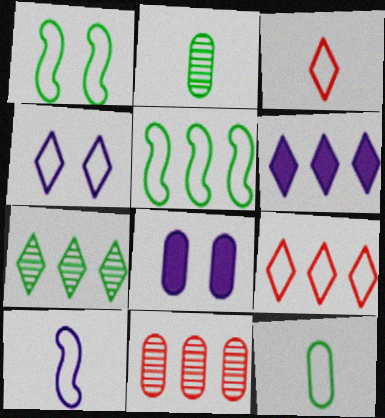[[3, 10, 12], 
[5, 6, 11], 
[6, 7, 9], 
[8, 11, 12]]